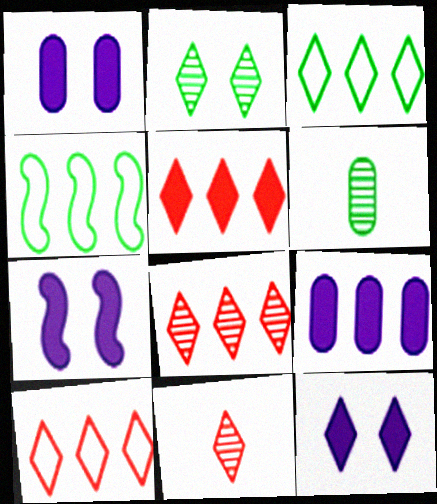[[1, 4, 11], 
[1, 7, 12], 
[3, 11, 12], 
[4, 8, 9], 
[5, 8, 10], 
[6, 7, 10]]